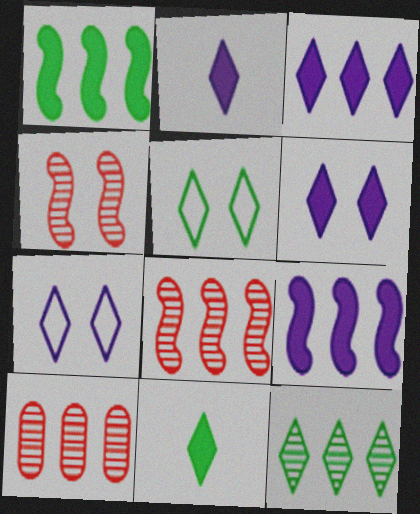[[2, 3, 6], 
[5, 11, 12]]